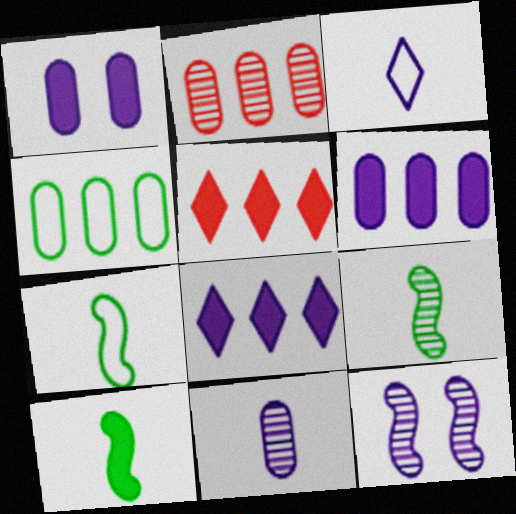[[1, 5, 10], 
[2, 4, 6], 
[3, 6, 12], 
[7, 9, 10]]